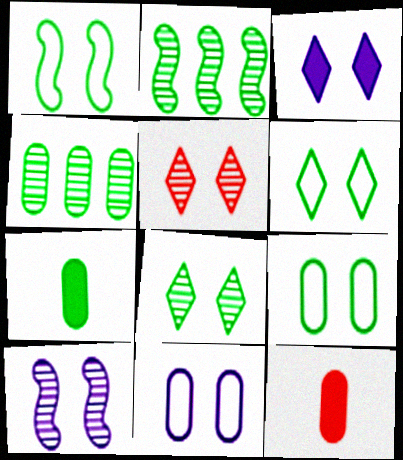[[1, 6, 9], 
[2, 6, 7], 
[3, 5, 6], 
[3, 10, 11], 
[4, 7, 9], 
[4, 11, 12]]